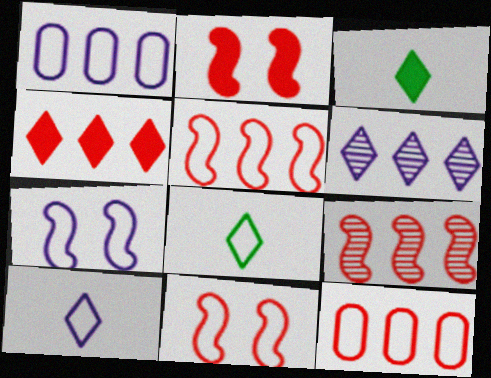[[1, 7, 10], 
[1, 8, 11], 
[4, 9, 12], 
[7, 8, 12]]